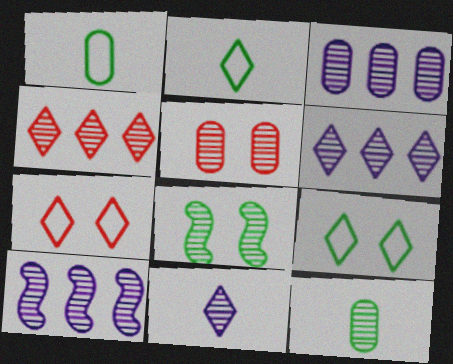[[3, 5, 12], 
[3, 6, 10]]